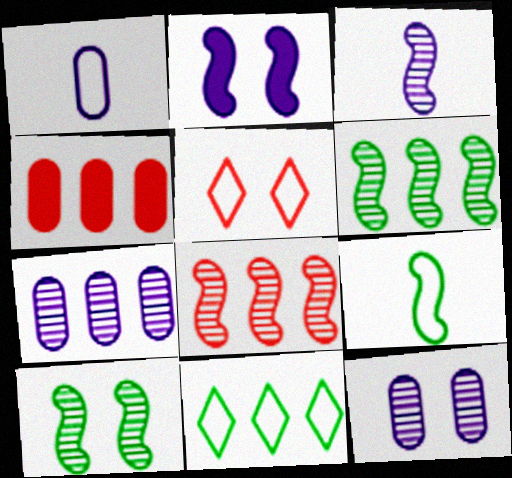[[2, 8, 9], 
[3, 8, 10]]